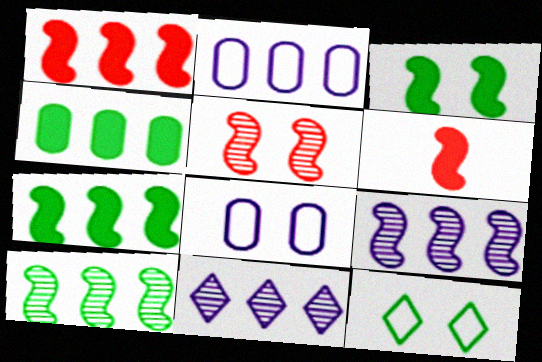[]